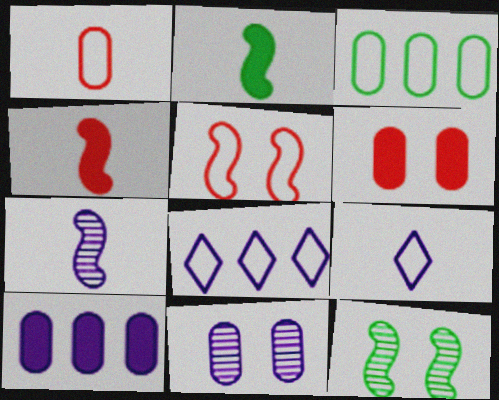[[3, 5, 9]]